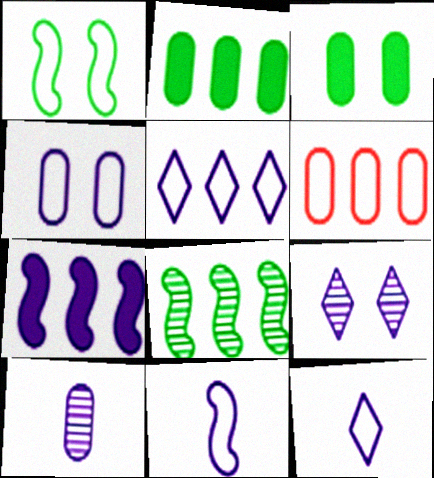[[1, 6, 12], 
[3, 6, 10], 
[4, 5, 11]]